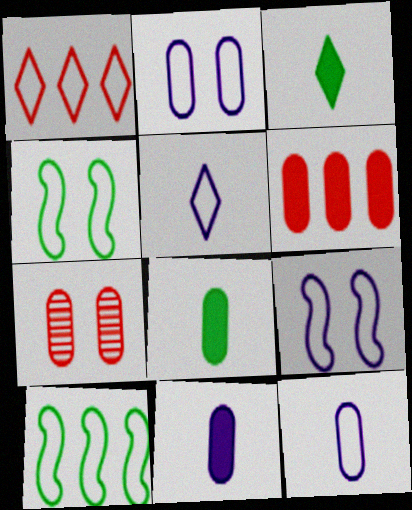[[1, 4, 12]]